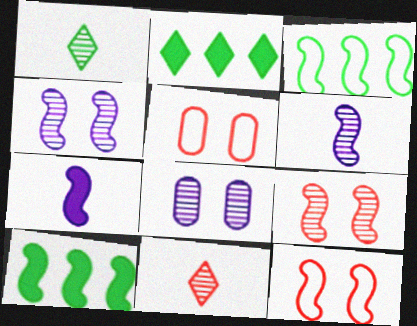[[2, 5, 6], 
[3, 7, 9], 
[6, 10, 12]]